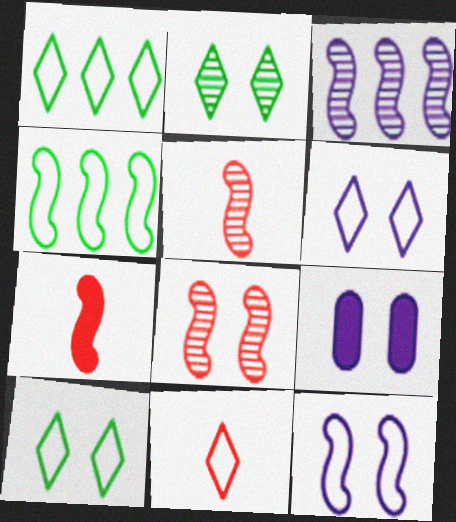[[1, 5, 9], 
[1, 6, 11], 
[8, 9, 10]]